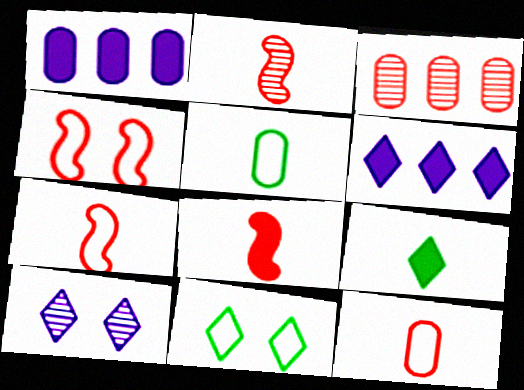[[1, 2, 11], 
[2, 7, 8]]